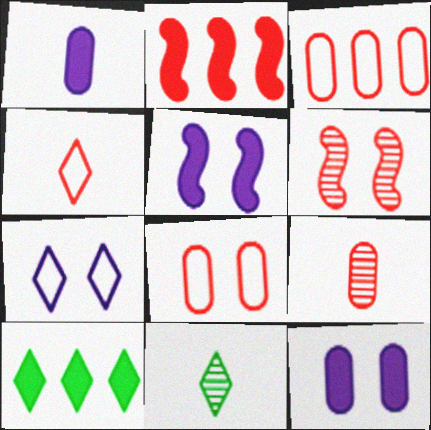[[3, 5, 11]]